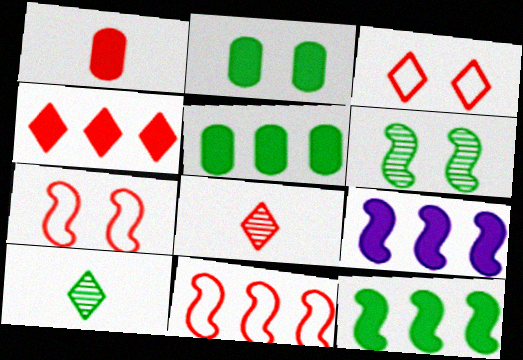[[3, 4, 8], 
[4, 5, 9]]